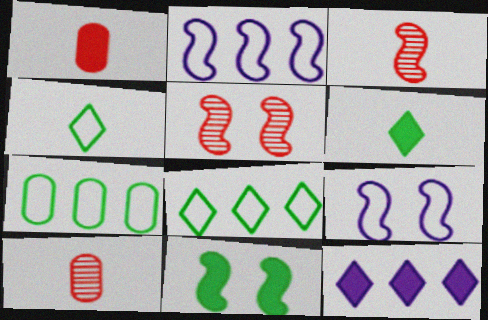[[1, 11, 12], 
[2, 3, 11], 
[5, 9, 11]]